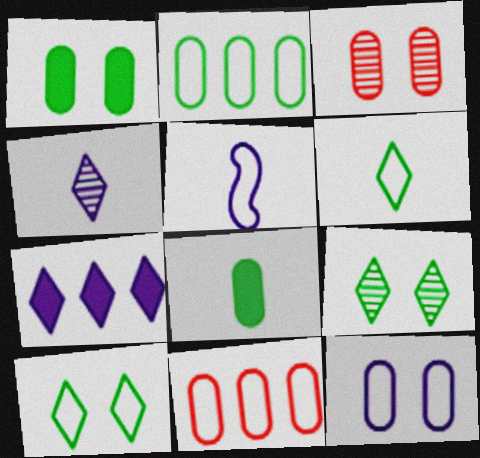[[1, 3, 12], 
[5, 10, 11]]